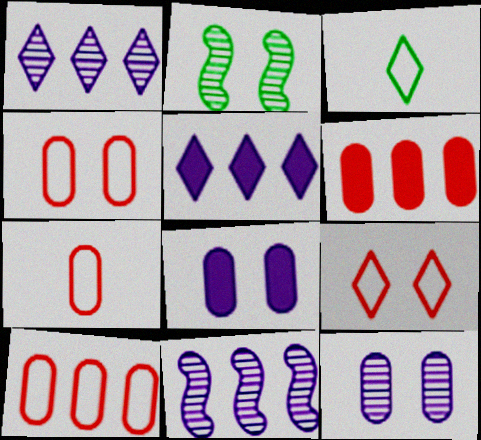[[2, 5, 7], 
[2, 8, 9], 
[4, 7, 10]]